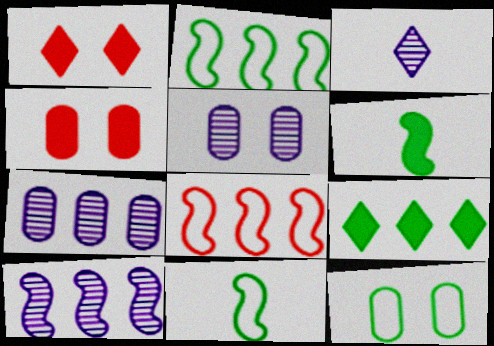[[1, 7, 11], 
[2, 3, 4], 
[3, 5, 10], 
[4, 5, 12], 
[7, 8, 9]]